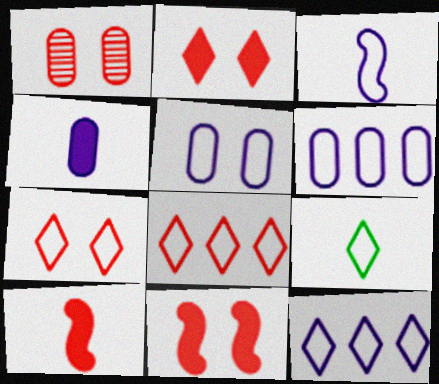[[1, 7, 11], 
[1, 8, 10], 
[3, 5, 12], 
[7, 9, 12]]